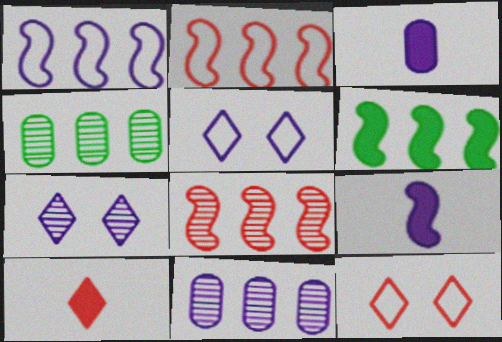[[1, 3, 7], 
[1, 6, 8], 
[4, 9, 12], 
[5, 9, 11]]